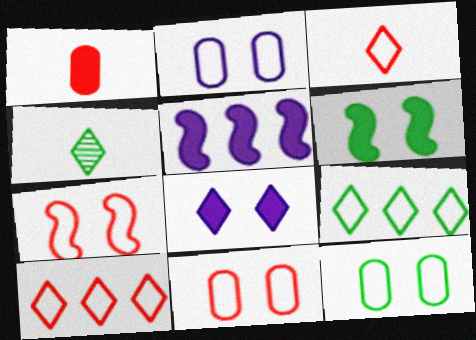[[2, 11, 12], 
[4, 5, 11], 
[4, 8, 10]]